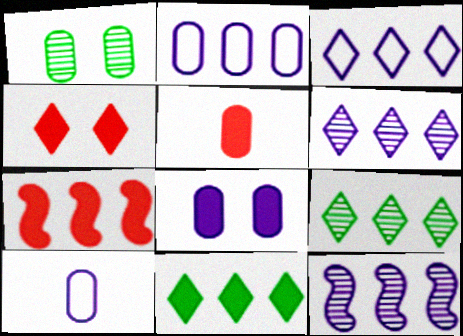[[1, 2, 5], 
[2, 7, 9], 
[4, 5, 7]]